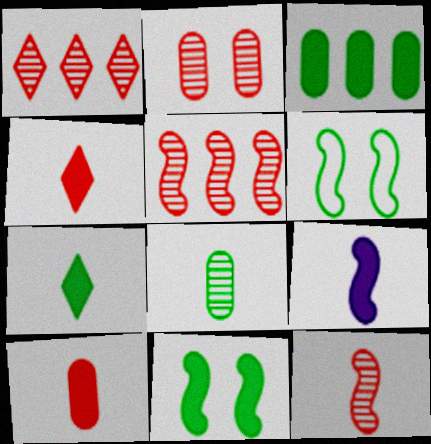[[1, 2, 12], 
[3, 7, 11], 
[5, 6, 9], 
[7, 9, 10]]